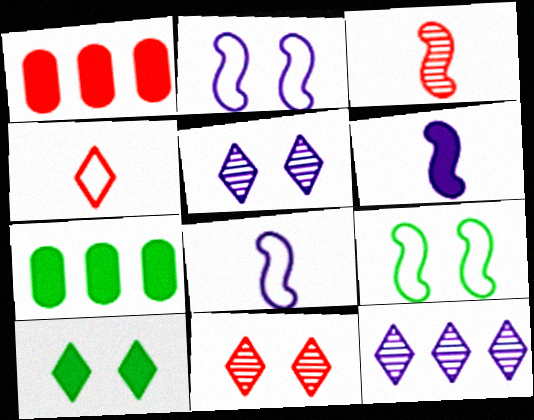[[1, 6, 10], 
[4, 10, 12], 
[7, 8, 11]]